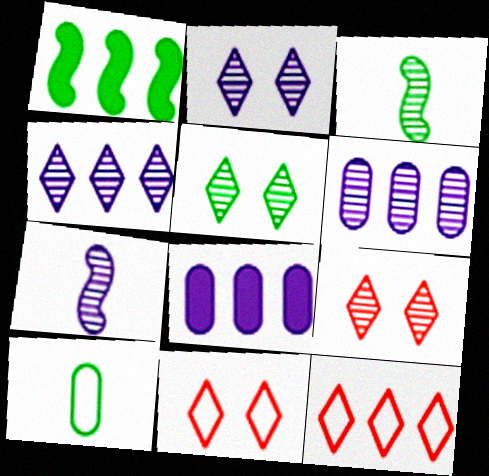[[1, 5, 10], 
[1, 6, 12], 
[2, 5, 9], 
[2, 6, 7], 
[3, 6, 9], 
[3, 8, 11]]